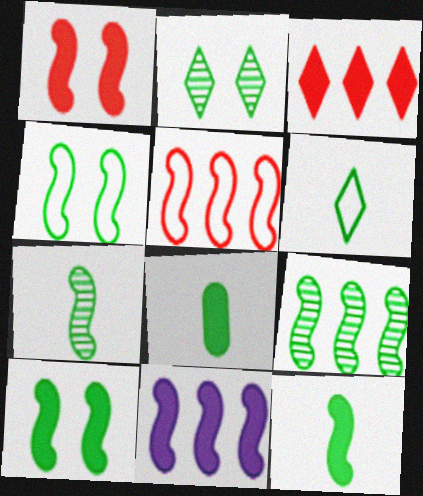[[1, 11, 12], 
[4, 9, 12], 
[5, 9, 11], 
[6, 7, 8]]